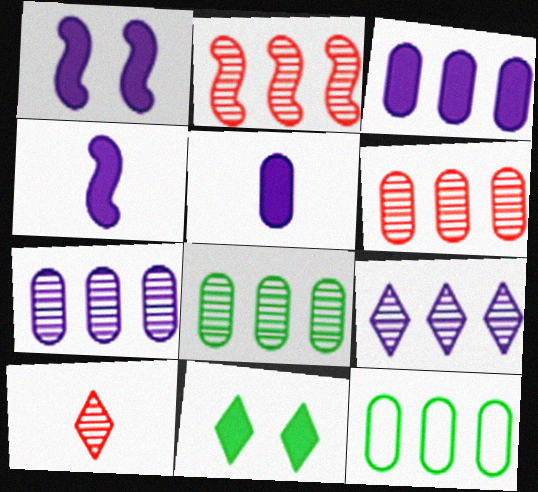[[1, 10, 12], 
[2, 8, 9], 
[3, 6, 12], 
[6, 7, 8]]